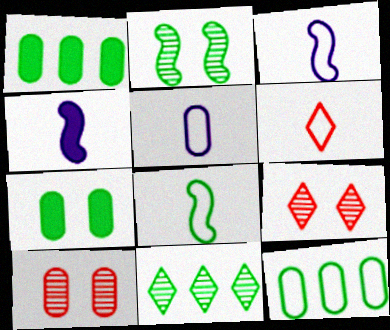[[1, 3, 9], 
[1, 5, 10], 
[4, 9, 12], 
[5, 6, 8], 
[7, 8, 11]]